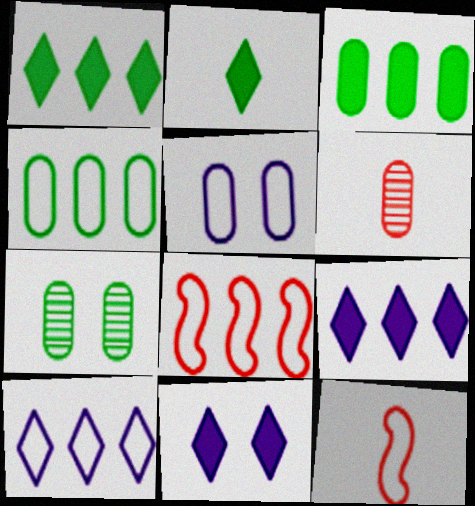[[3, 5, 6], 
[4, 8, 10], 
[7, 9, 12]]